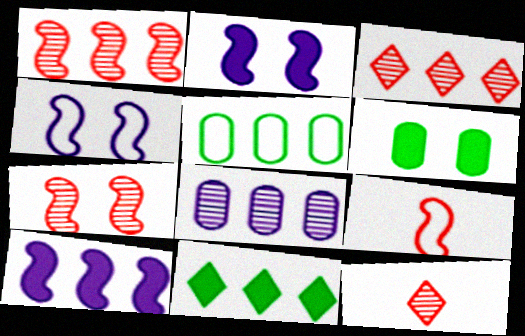[[2, 5, 12], 
[3, 5, 10]]